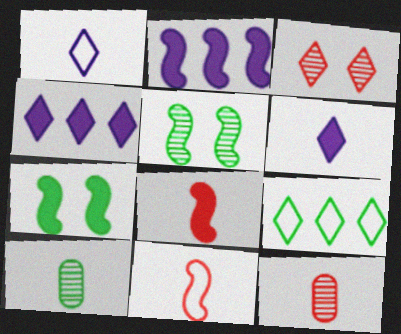[[1, 8, 10], 
[2, 5, 11], 
[2, 7, 8], 
[3, 6, 9], 
[6, 10, 11], 
[7, 9, 10]]